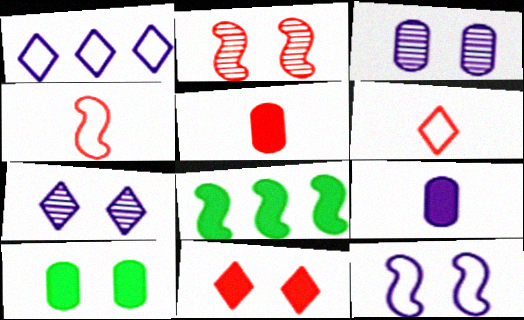[[3, 6, 8], 
[8, 9, 11]]